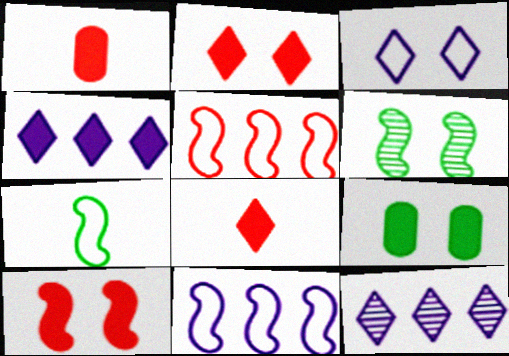[]